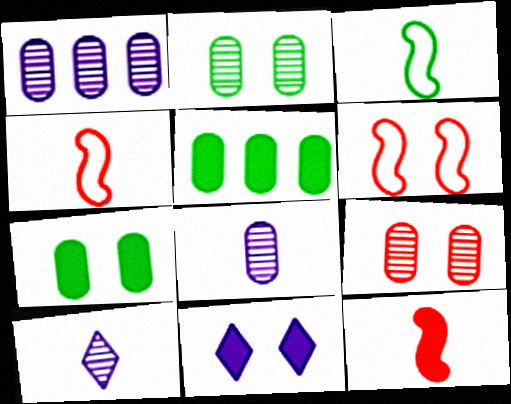[[2, 6, 11], 
[5, 6, 10], 
[5, 11, 12]]